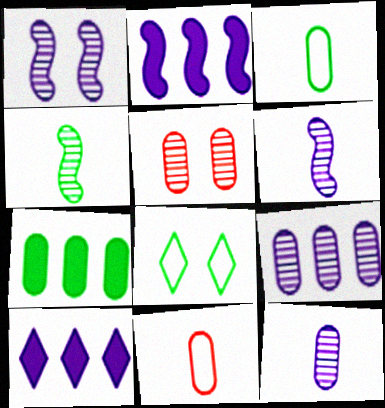[[4, 7, 8]]